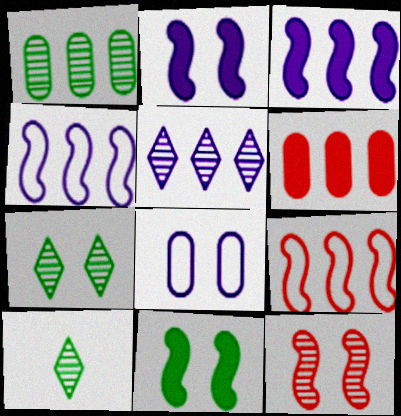[]